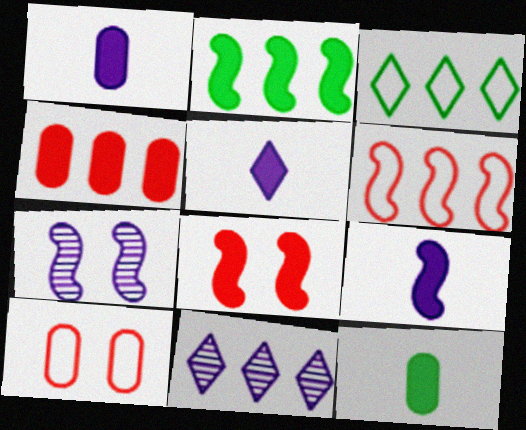[[1, 5, 9], 
[2, 8, 9]]